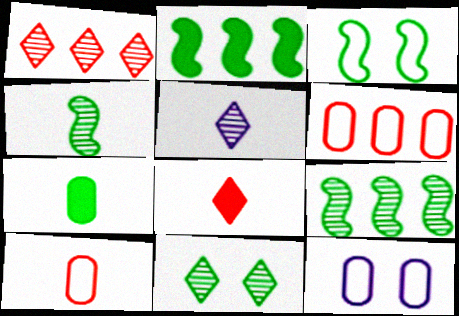[[1, 5, 11], 
[2, 3, 4], 
[8, 9, 12]]